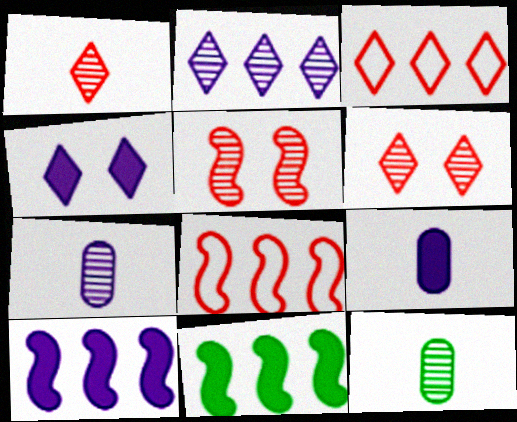[[2, 5, 12], 
[4, 8, 12], 
[4, 9, 10]]